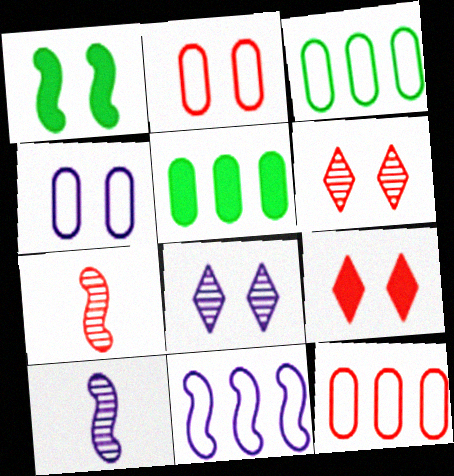[[1, 2, 8], 
[1, 4, 6], 
[1, 7, 11], 
[3, 9, 10], 
[7, 9, 12]]